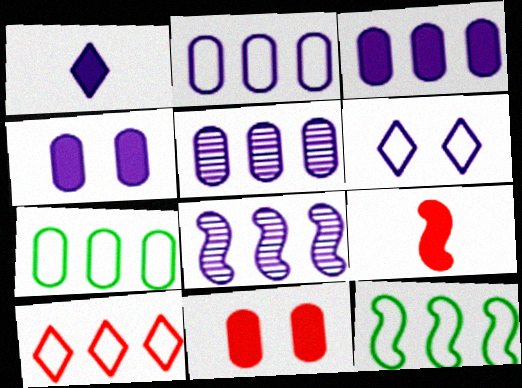[[2, 3, 5], 
[2, 10, 12]]